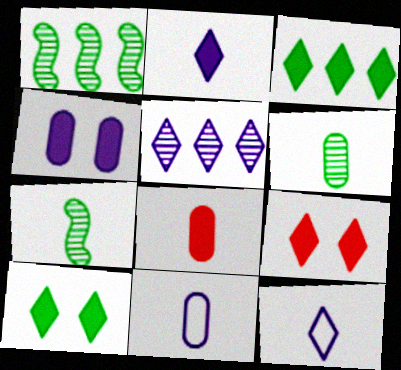[[1, 9, 11], 
[2, 3, 9], 
[6, 8, 11], 
[7, 8, 12]]